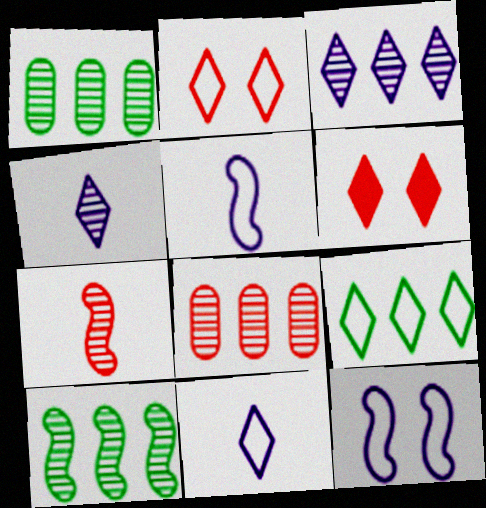[[1, 5, 6], 
[2, 9, 11], 
[3, 8, 10], 
[4, 6, 9]]